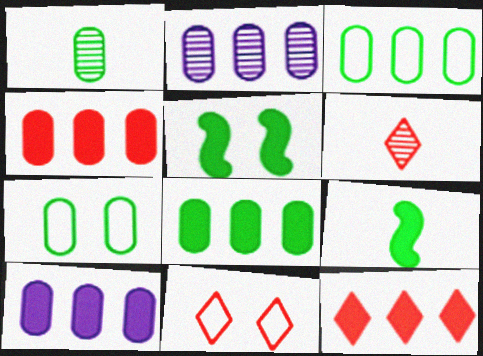[[1, 7, 8], 
[2, 3, 4], 
[2, 9, 11], 
[4, 8, 10], 
[6, 11, 12]]